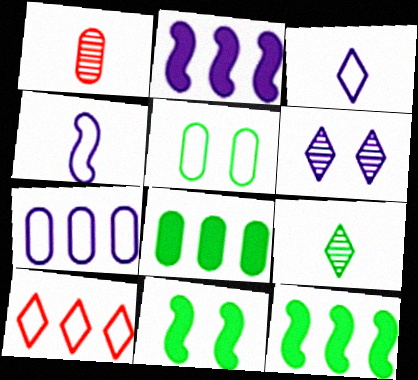[[4, 5, 10], 
[5, 9, 12]]